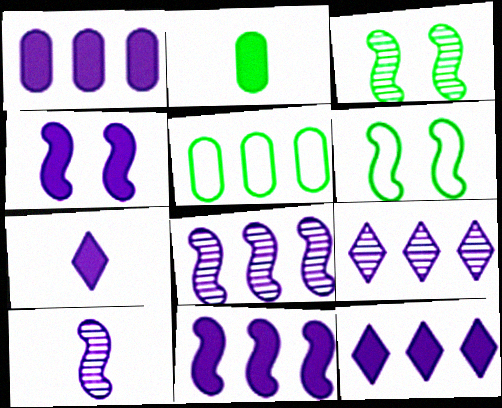[[1, 4, 7], 
[1, 11, 12]]